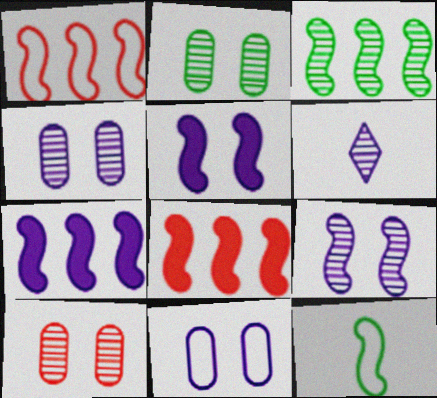[[1, 3, 7], 
[2, 4, 10], 
[3, 6, 10], 
[6, 7, 11], 
[8, 9, 12]]